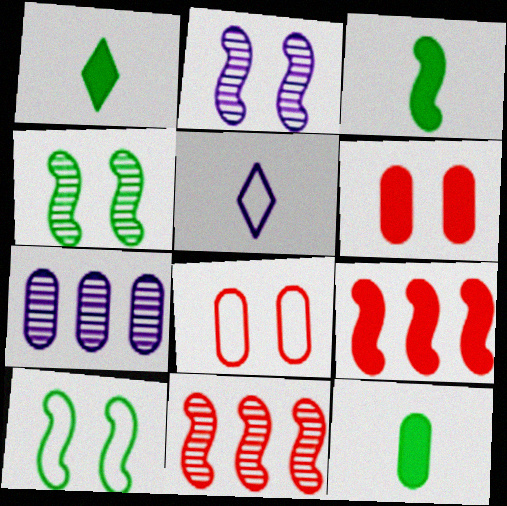[[1, 3, 12], 
[7, 8, 12]]